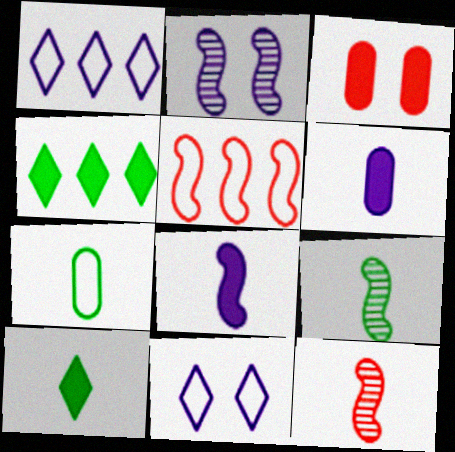[[1, 2, 6], 
[1, 3, 9], 
[3, 4, 8], 
[5, 7, 11], 
[7, 9, 10]]